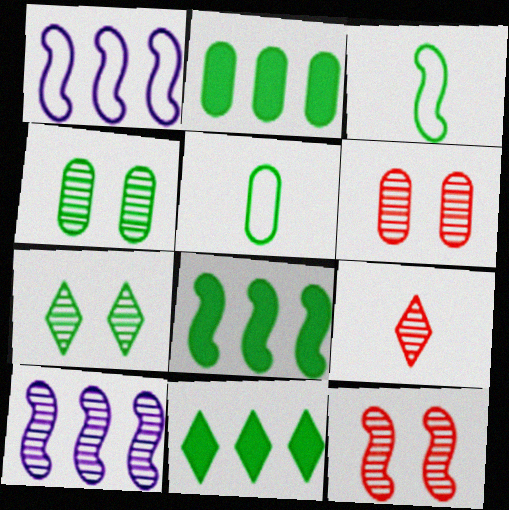[[2, 3, 7], 
[2, 4, 5], 
[2, 8, 11], 
[3, 4, 11], 
[4, 9, 10], 
[5, 7, 8]]